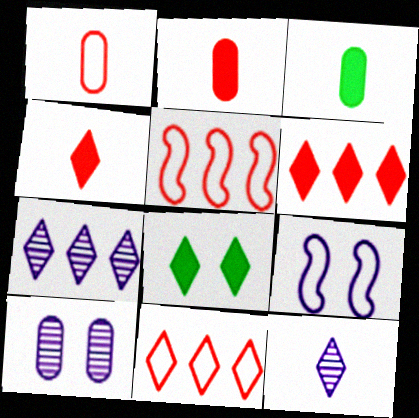[[8, 11, 12]]